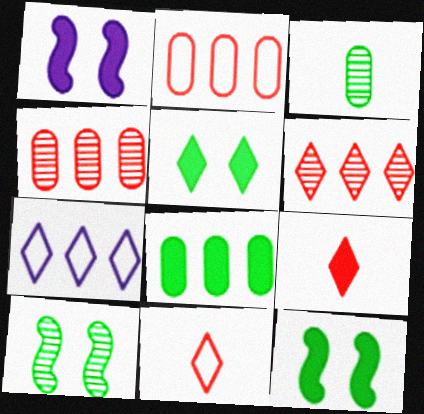[[1, 8, 9]]